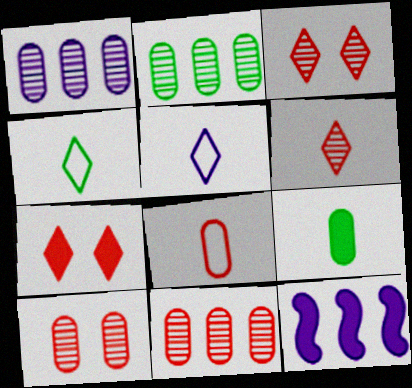[[1, 2, 11], 
[4, 10, 12], 
[7, 9, 12]]